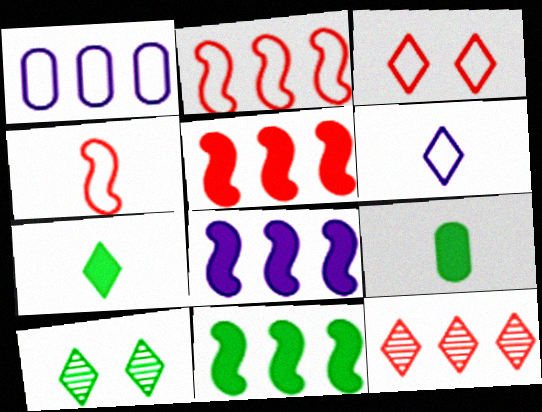[[1, 11, 12], 
[5, 8, 11]]